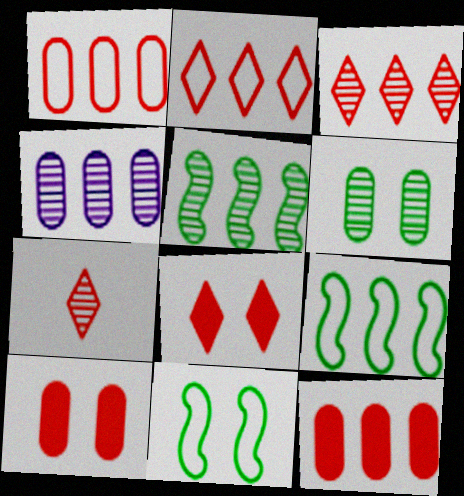[[2, 7, 8], 
[3, 4, 5]]